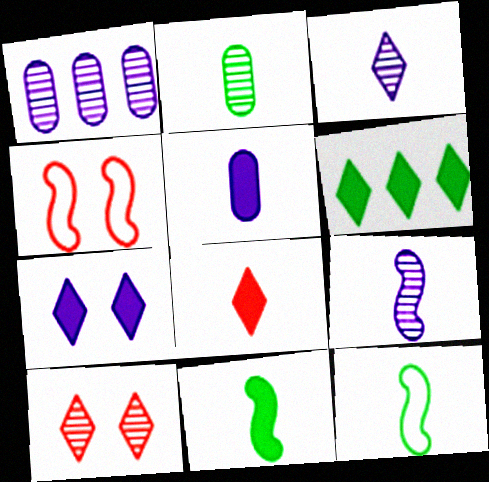[[5, 8, 11], 
[6, 7, 8]]